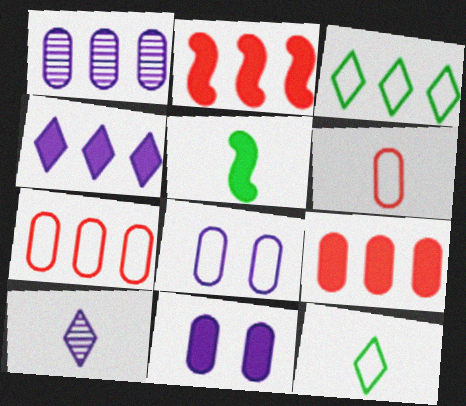[[1, 2, 3], 
[5, 6, 10]]